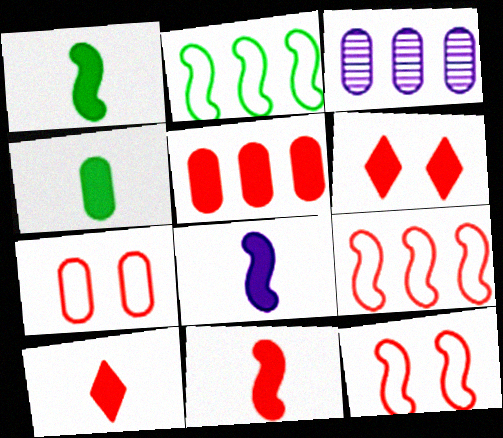[[1, 8, 11], 
[3, 4, 7], 
[4, 8, 10], 
[5, 6, 11]]